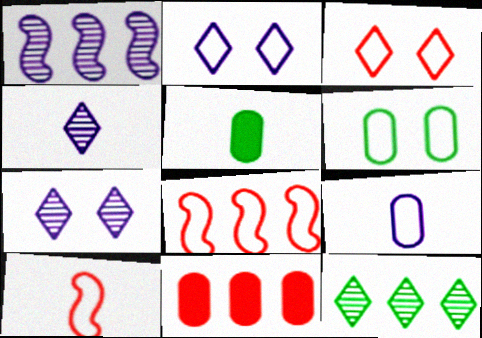[[1, 3, 5], 
[4, 5, 10], 
[5, 7, 8]]